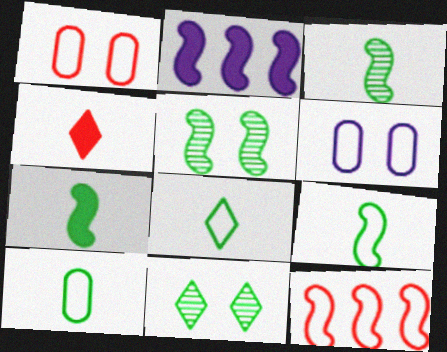[[3, 7, 9], 
[6, 8, 12], 
[8, 9, 10]]